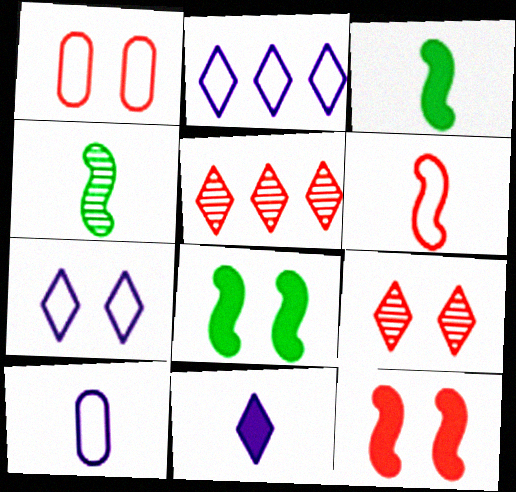[[1, 9, 12], 
[5, 8, 10]]